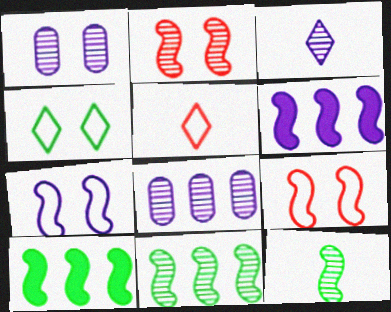[[1, 5, 10], 
[6, 9, 12]]